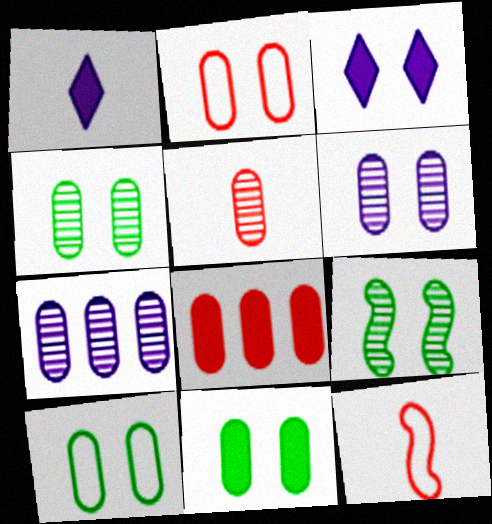[[2, 3, 9], 
[2, 5, 8], 
[2, 6, 11], 
[4, 5, 7], 
[4, 10, 11]]